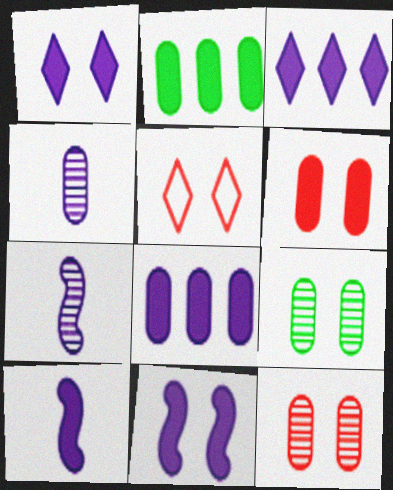[[1, 8, 10], 
[2, 5, 7], 
[5, 9, 11]]